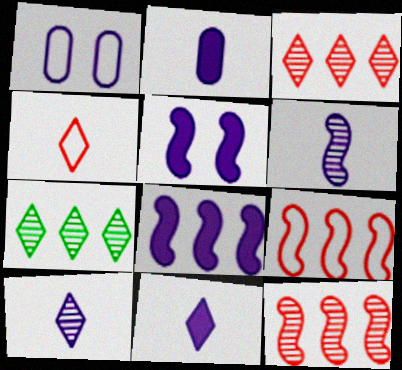[[1, 8, 10]]